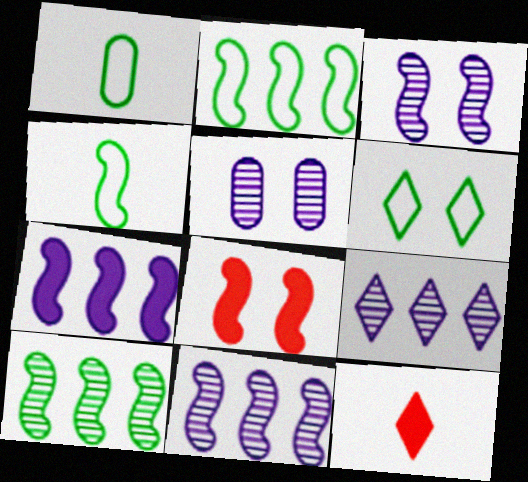[[1, 2, 6], 
[1, 8, 9], 
[2, 5, 12], 
[4, 8, 11], 
[5, 6, 8], 
[6, 9, 12]]